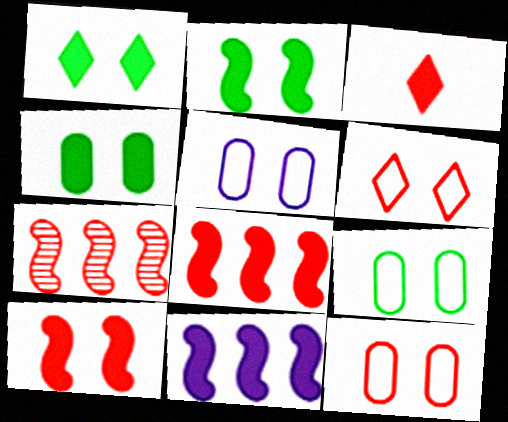[[1, 2, 4], 
[3, 4, 11], 
[3, 7, 12], 
[5, 9, 12]]